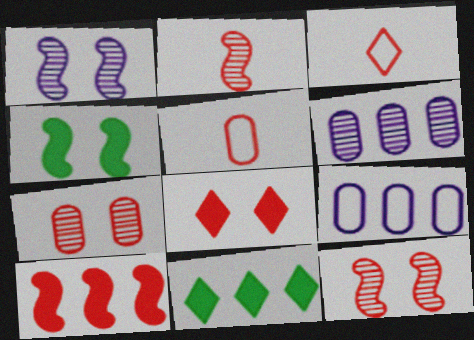[[1, 5, 11], 
[3, 4, 6], 
[3, 7, 10]]